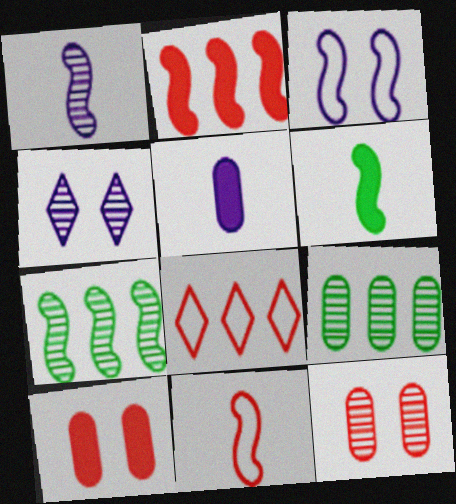[[1, 6, 11]]